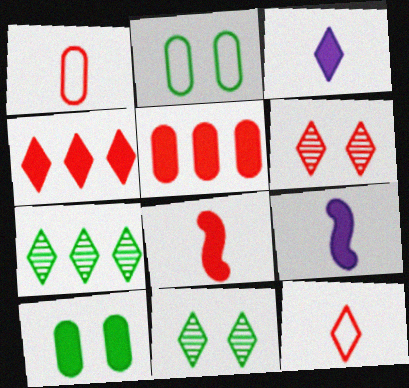[[4, 6, 12], 
[4, 9, 10]]